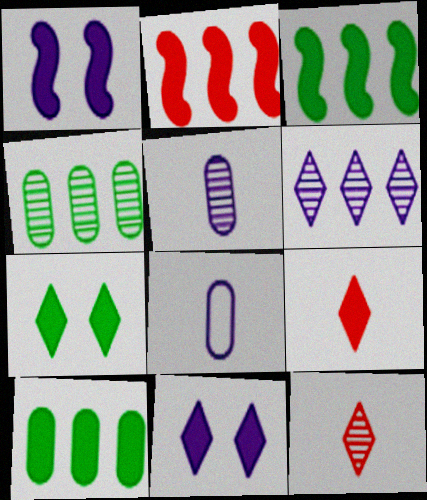[[1, 6, 8], 
[1, 9, 10]]